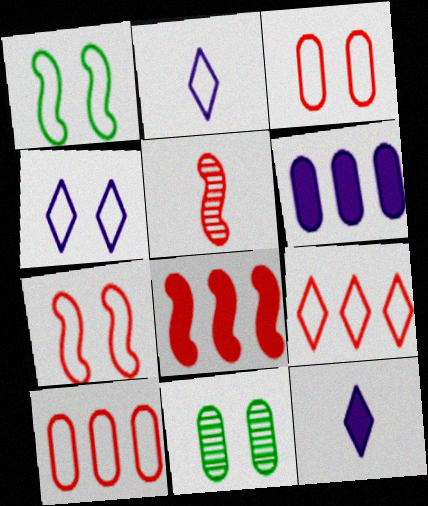[[1, 2, 10], 
[1, 3, 4], 
[2, 8, 11], 
[5, 7, 8]]